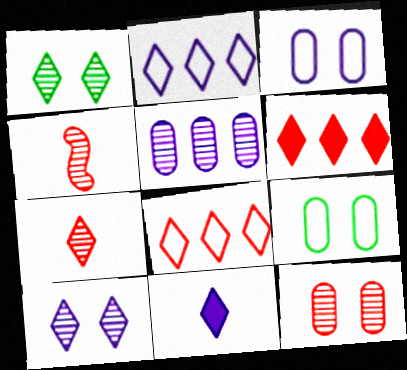[[1, 4, 5], 
[1, 8, 11], 
[2, 10, 11]]